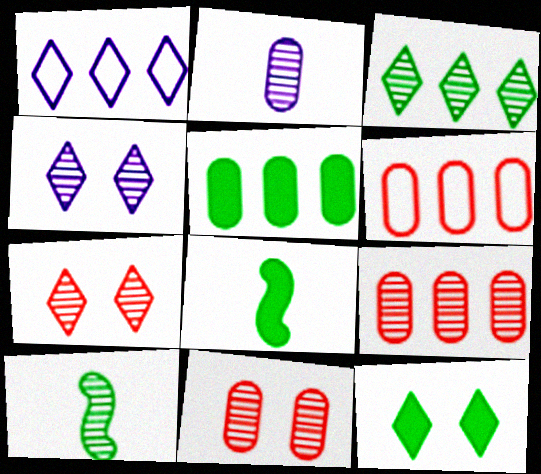[[1, 8, 11], 
[4, 6, 8], 
[4, 9, 10], 
[5, 8, 12]]